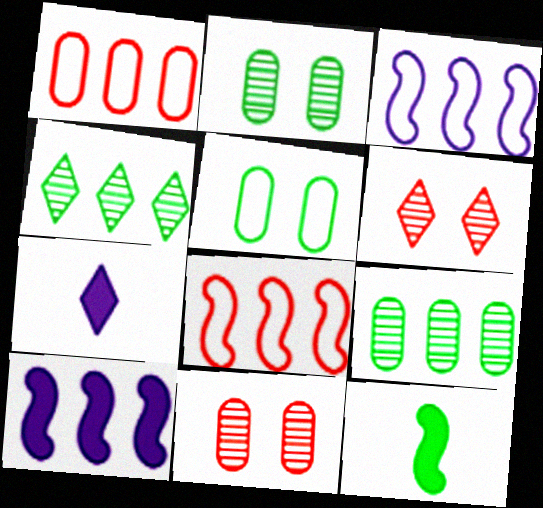[[1, 4, 10], 
[2, 7, 8], 
[4, 5, 12]]